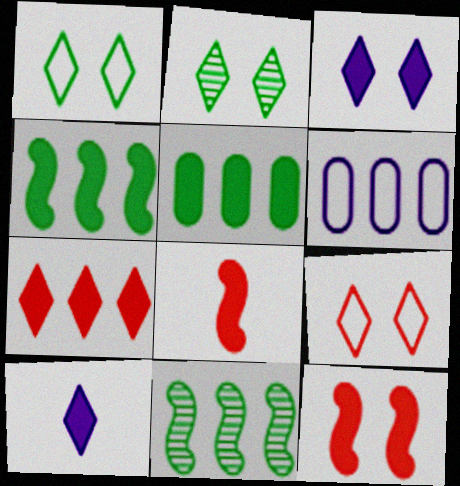[[2, 3, 9], 
[2, 6, 8], 
[3, 5, 8], 
[5, 10, 12], 
[6, 7, 11]]